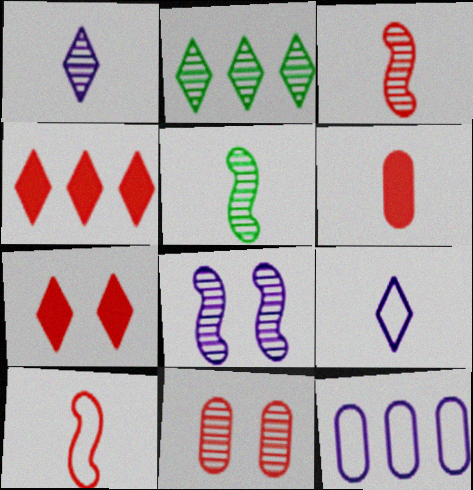[[2, 7, 9], 
[4, 10, 11], 
[5, 6, 9], 
[5, 7, 12]]